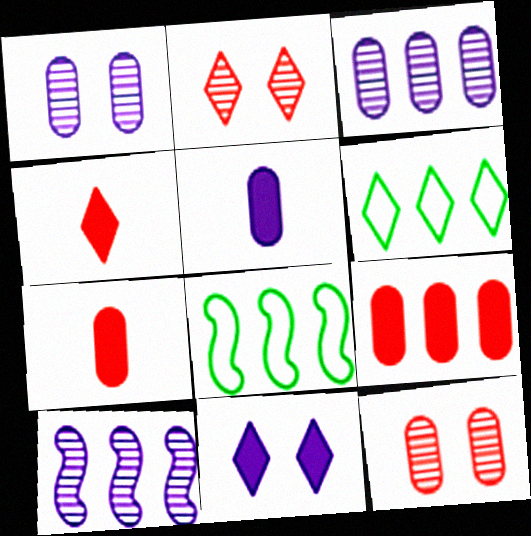[[1, 4, 8], 
[2, 5, 8], 
[6, 9, 10]]